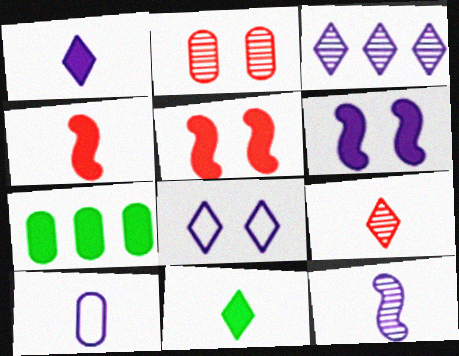[[1, 3, 8], 
[1, 5, 7], 
[1, 10, 12], 
[2, 7, 10], 
[3, 6, 10]]